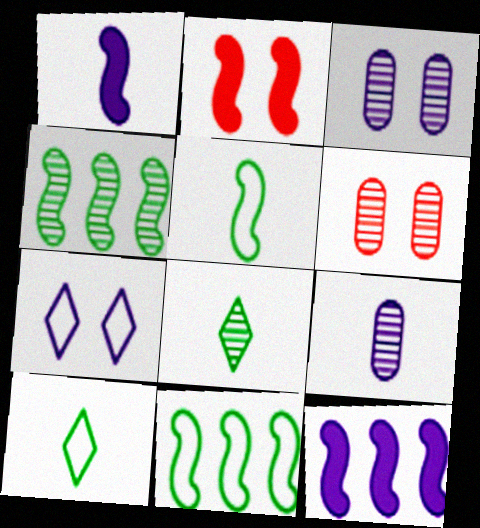[[6, 10, 12], 
[7, 9, 12]]